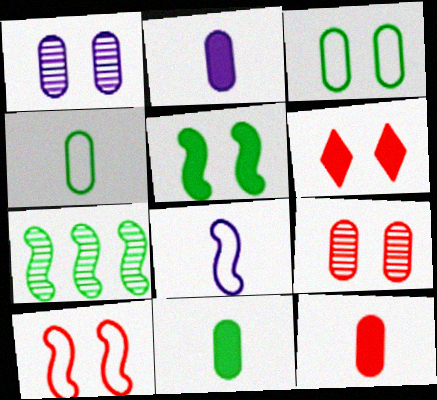[[2, 11, 12], 
[6, 9, 10]]